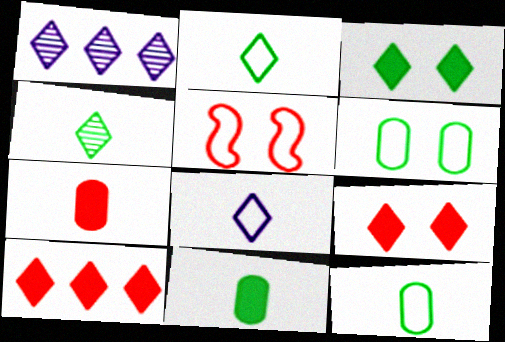[[1, 2, 9], 
[1, 5, 11]]